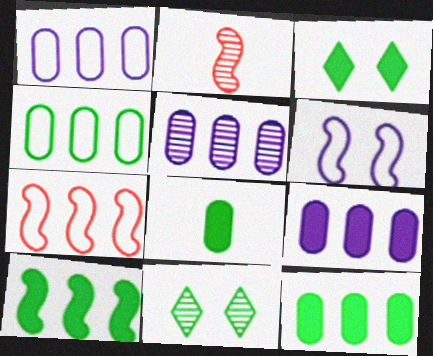[[1, 2, 3], 
[1, 5, 9], 
[2, 5, 11], 
[2, 6, 10], 
[3, 8, 10]]